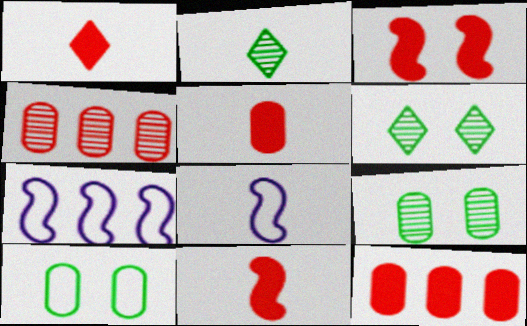[[1, 3, 12], 
[1, 5, 11], 
[1, 7, 9], 
[2, 5, 8], 
[5, 6, 7], 
[6, 8, 12]]